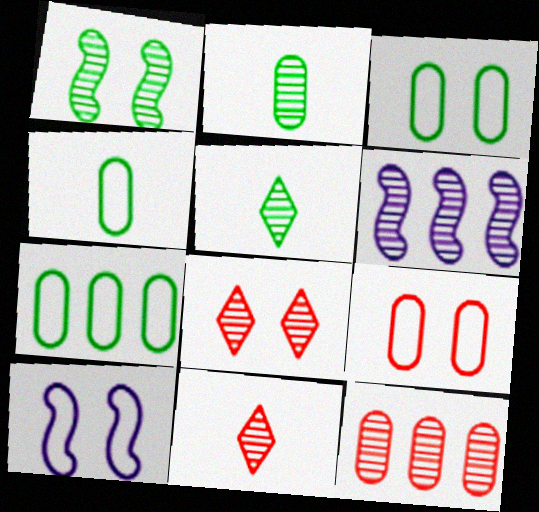[[2, 6, 8], 
[3, 4, 7]]